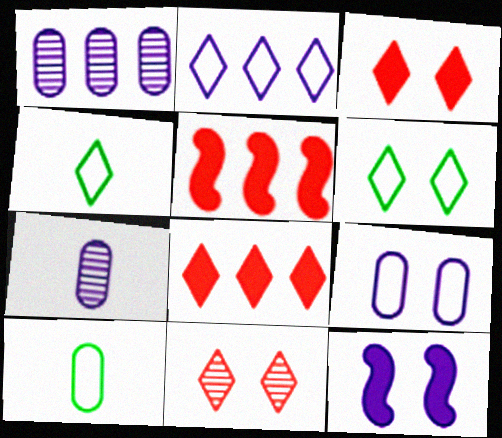[[2, 7, 12], 
[5, 6, 7]]